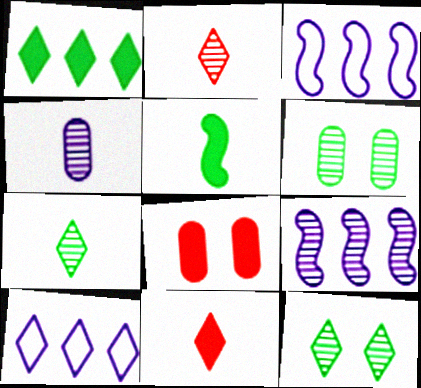[[2, 6, 9], 
[3, 6, 11], 
[3, 7, 8], 
[10, 11, 12]]